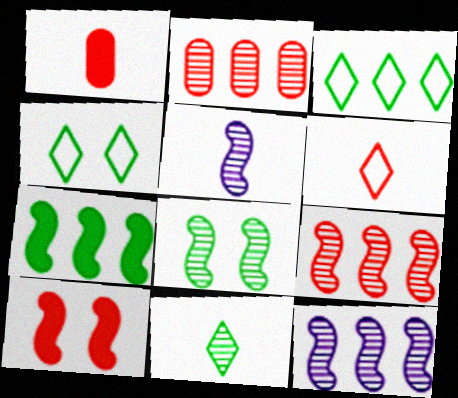[[1, 4, 12], 
[2, 6, 10], 
[5, 8, 9]]